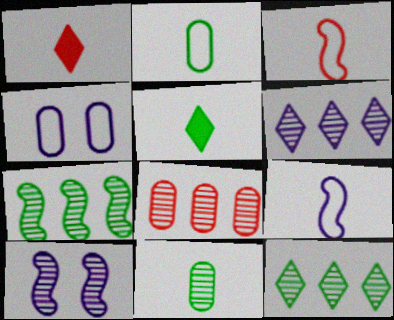[[1, 4, 7], 
[1, 9, 11], 
[6, 7, 8]]